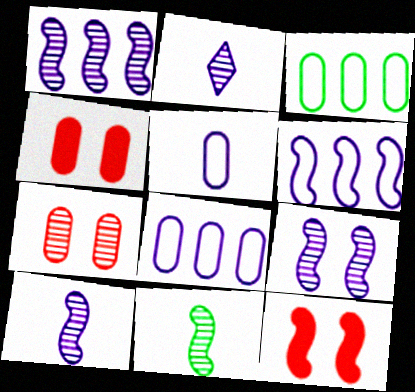[[1, 9, 10], 
[2, 3, 12], 
[6, 11, 12]]